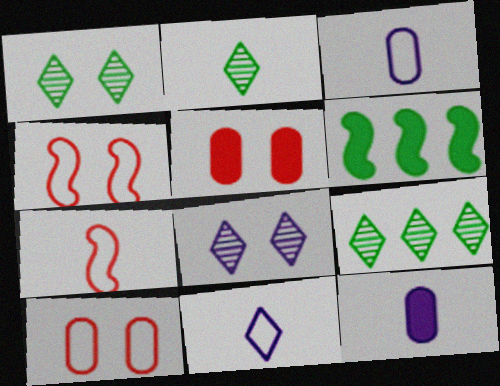[[1, 2, 9], 
[2, 7, 12], 
[4, 9, 12]]